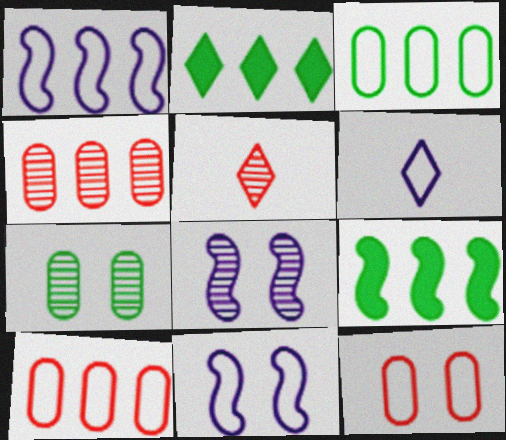[[1, 2, 4]]